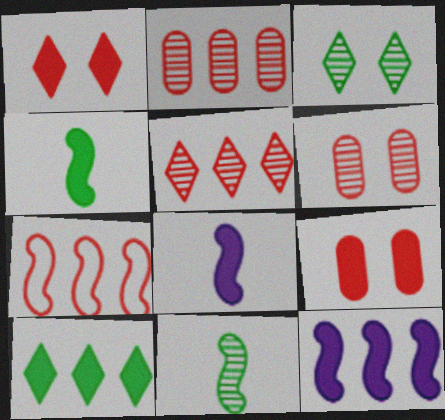[[8, 9, 10]]